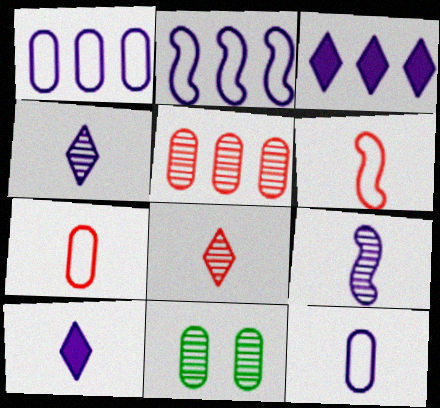[[3, 6, 11], 
[9, 10, 12]]